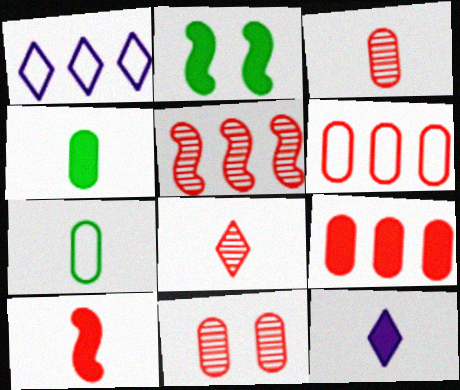[[1, 2, 3], 
[2, 9, 12], 
[4, 10, 12], 
[5, 8, 11]]